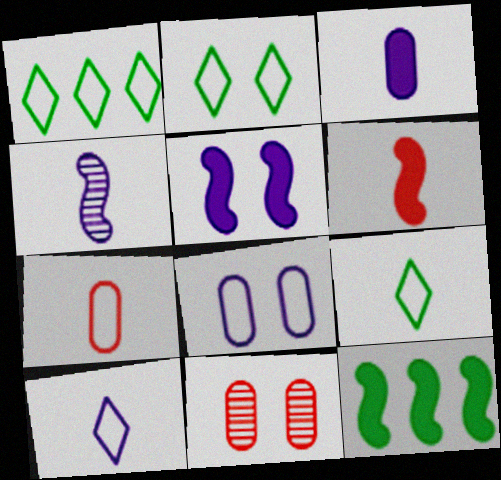[[1, 2, 9], 
[2, 5, 11], 
[3, 4, 10], 
[5, 6, 12], 
[10, 11, 12]]